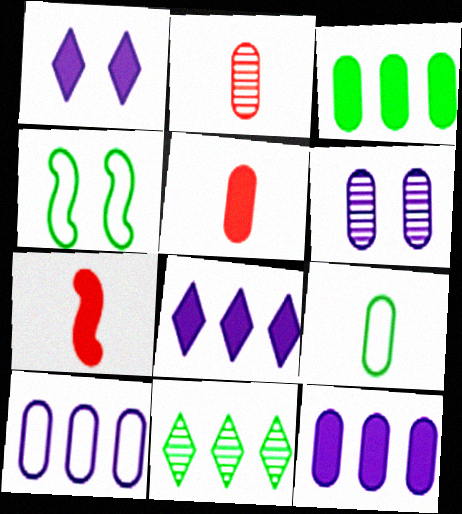[[1, 3, 7], 
[2, 4, 8]]